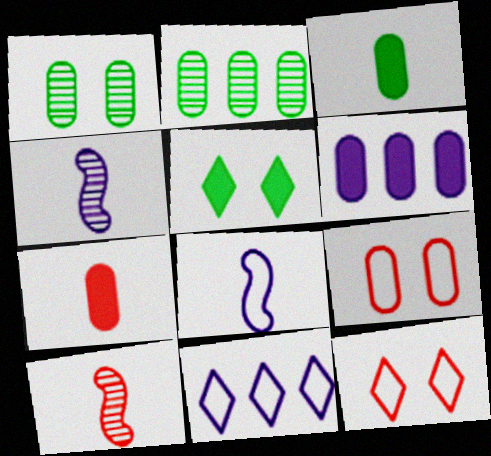[]